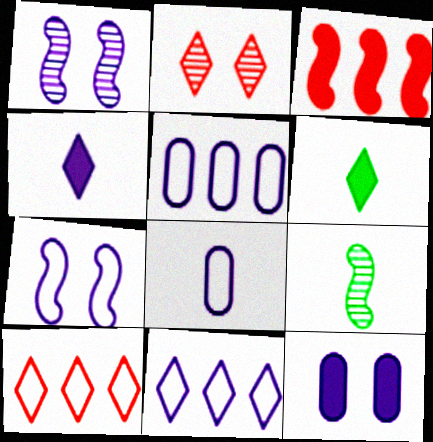[[1, 4, 5], 
[2, 6, 11], 
[3, 6, 12], 
[3, 7, 9], 
[7, 8, 11], 
[9, 10, 12]]